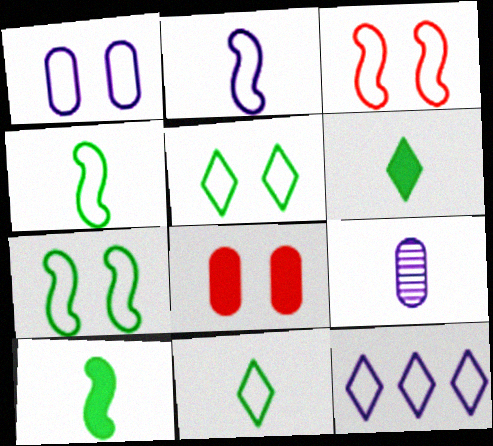[[1, 2, 12], 
[1, 3, 5]]